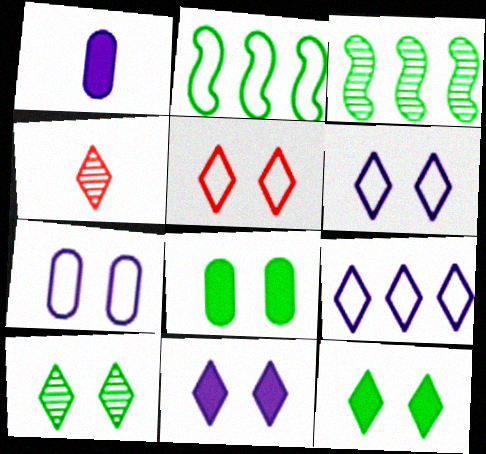[[1, 3, 5], 
[4, 9, 12], 
[5, 10, 11]]